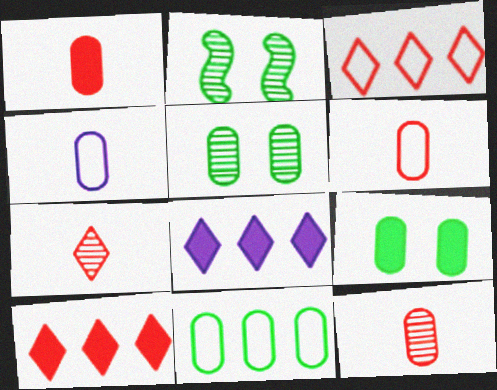[[1, 6, 12], 
[2, 4, 10], 
[2, 6, 8]]